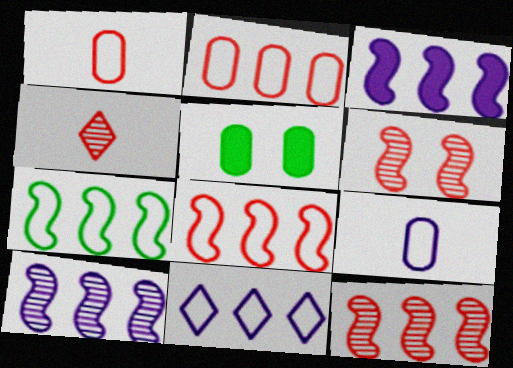[[2, 7, 11], 
[3, 7, 12]]